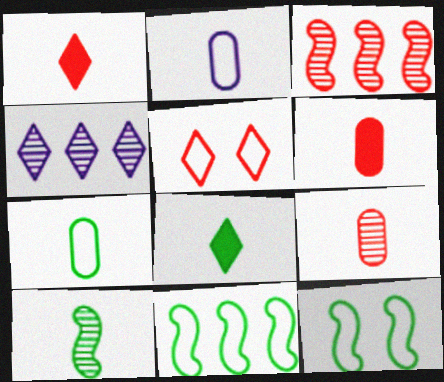[[1, 2, 10], 
[2, 5, 11], 
[3, 5, 6], 
[4, 5, 8], 
[4, 6, 12], 
[7, 8, 10]]